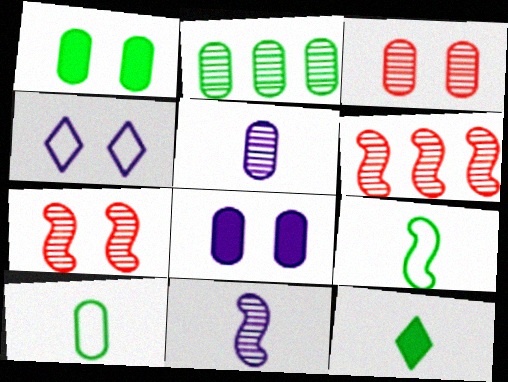[[1, 2, 10], 
[1, 4, 7], 
[2, 3, 5]]